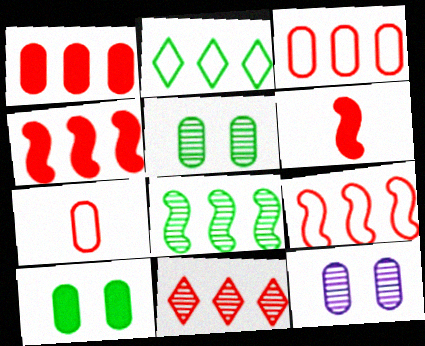[[1, 9, 11], 
[2, 6, 12], 
[3, 4, 11]]